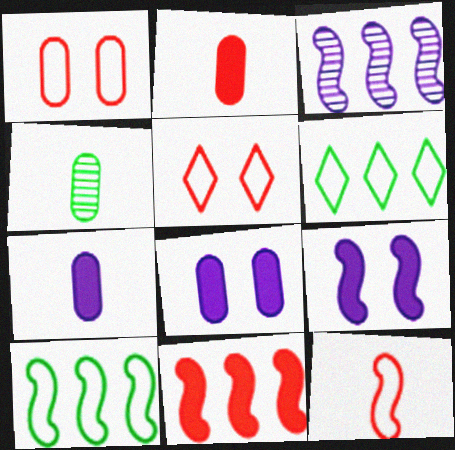[[3, 10, 11]]